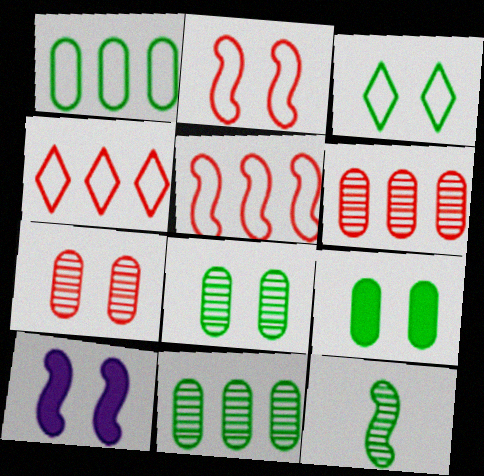[[3, 7, 10], 
[5, 10, 12]]